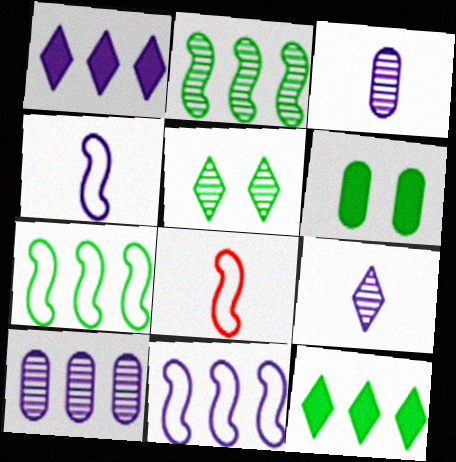[[1, 10, 11]]